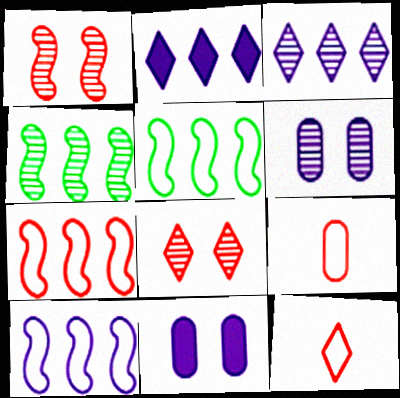[[4, 11, 12], 
[5, 7, 10]]